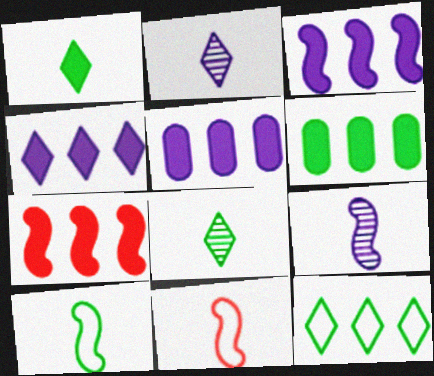[[3, 4, 5], 
[4, 6, 7]]